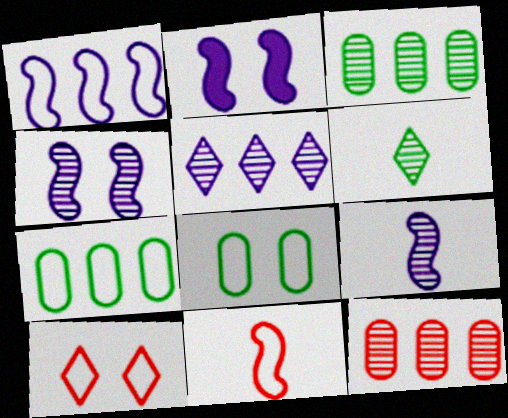[[1, 2, 9], 
[4, 6, 12]]